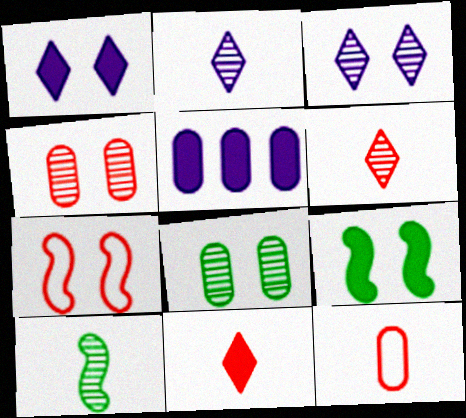[[1, 7, 8], 
[5, 8, 12], 
[5, 9, 11]]